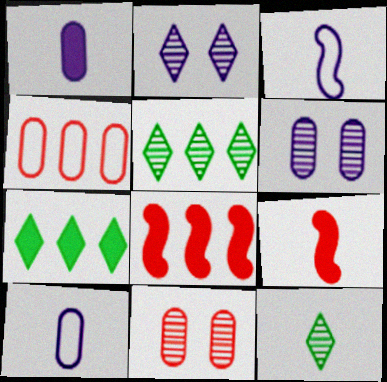[[3, 7, 11], 
[9, 10, 12]]